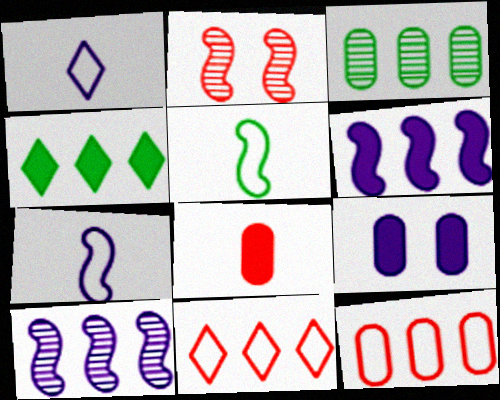[[1, 9, 10], 
[2, 5, 6], 
[2, 8, 11], 
[3, 6, 11], 
[4, 10, 12]]